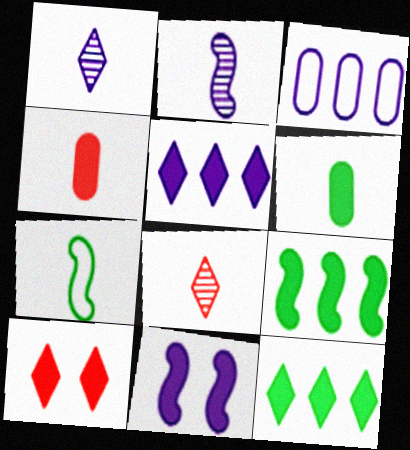[[1, 3, 11], 
[1, 4, 7], 
[4, 11, 12]]